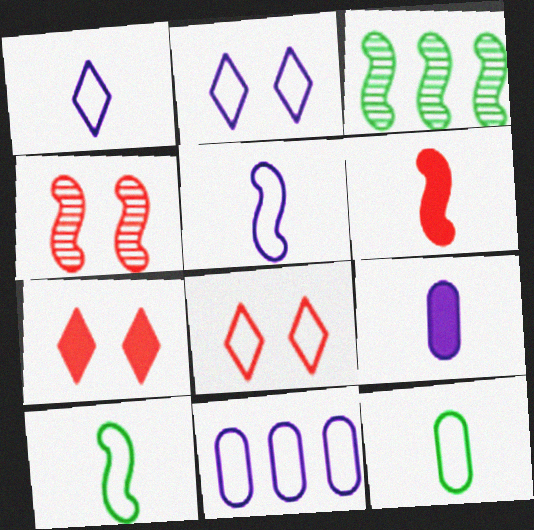[[2, 5, 11], 
[3, 8, 9], 
[8, 10, 11]]